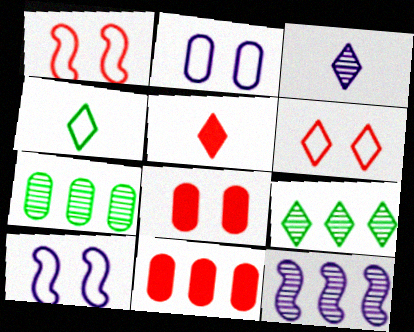[[3, 4, 5], 
[4, 8, 12], 
[5, 7, 10]]